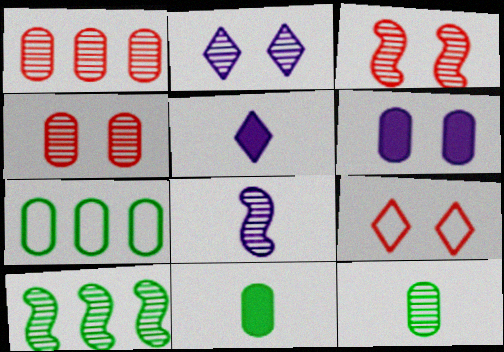[[3, 5, 7], 
[3, 8, 10]]